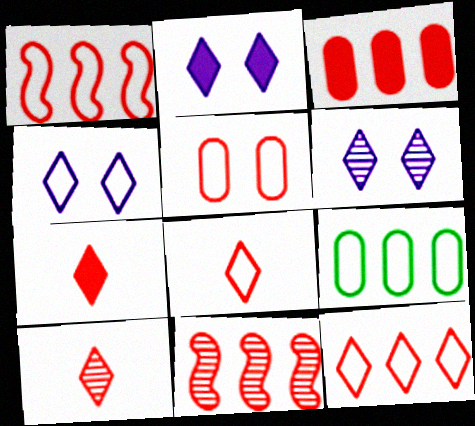[[1, 5, 8], 
[2, 4, 6], 
[3, 11, 12], 
[5, 7, 11], 
[7, 8, 10]]